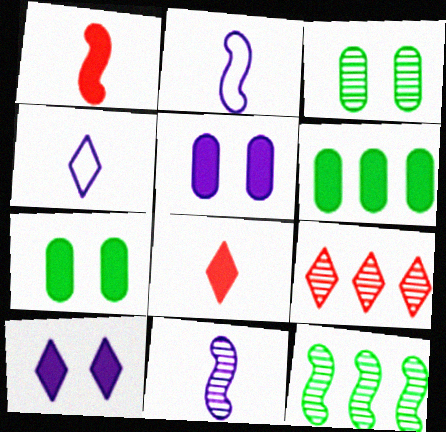[[1, 6, 10], 
[2, 7, 9], 
[3, 9, 11]]